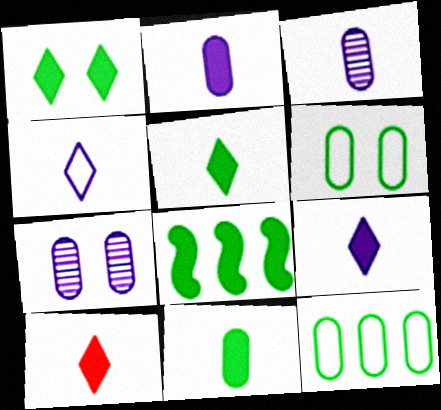[[1, 8, 11], 
[5, 9, 10]]